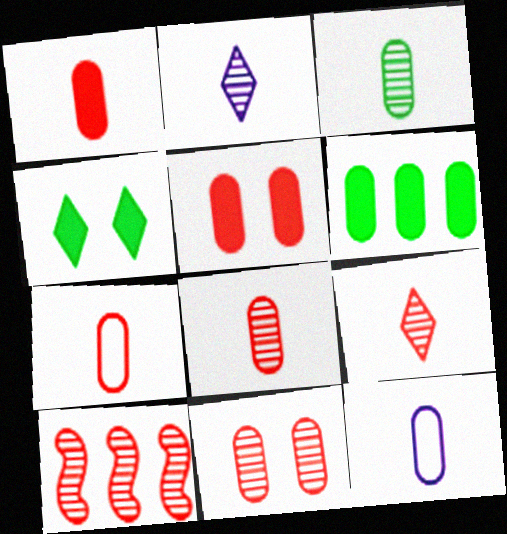[[1, 3, 12], 
[1, 7, 8], 
[4, 10, 12], 
[6, 11, 12], 
[9, 10, 11]]